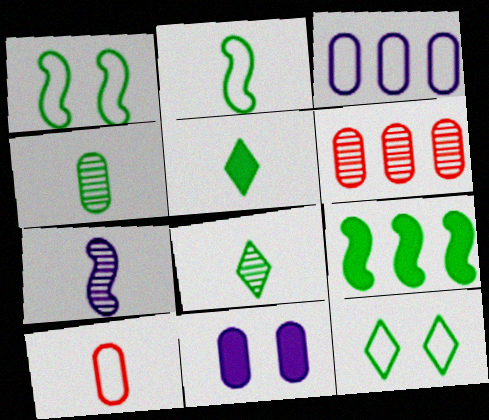[[2, 4, 5], 
[4, 9, 12], 
[5, 7, 10]]